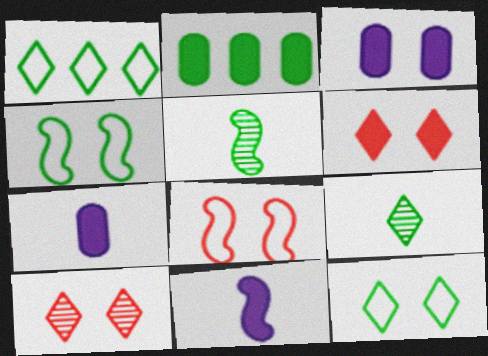[[2, 4, 9], 
[2, 5, 12], 
[2, 6, 11], 
[3, 4, 10]]